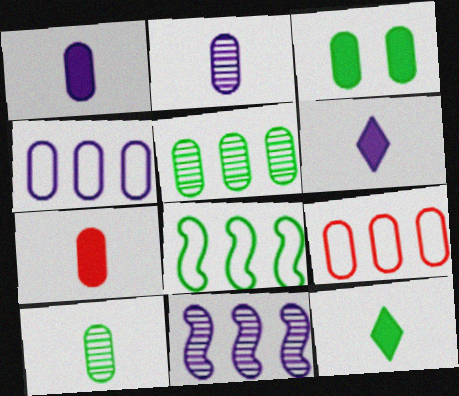[[2, 3, 9]]